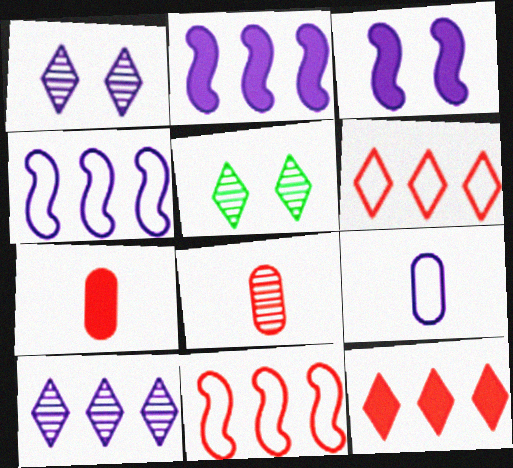[[1, 2, 9], 
[3, 9, 10], 
[4, 5, 7]]